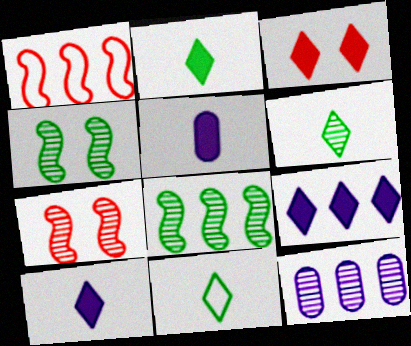[[2, 3, 9], 
[2, 6, 11], 
[6, 7, 12]]